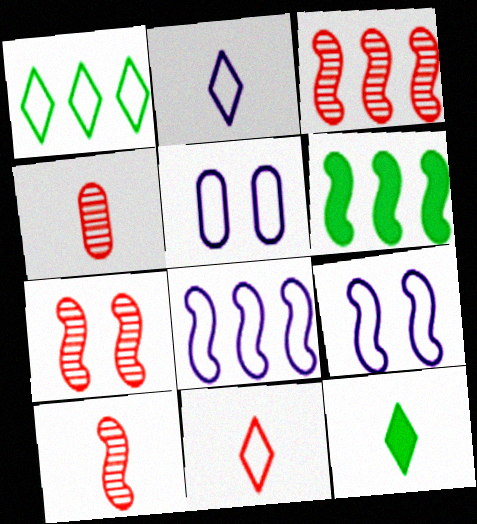[[2, 5, 8], 
[3, 5, 12], 
[3, 6, 8], 
[3, 7, 10], 
[6, 9, 10]]